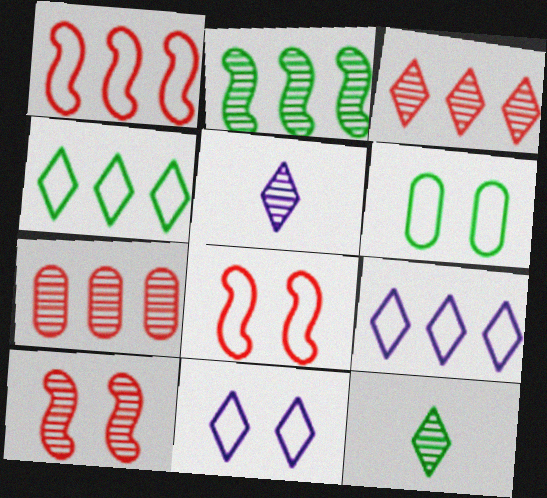[[6, 8, 11]]